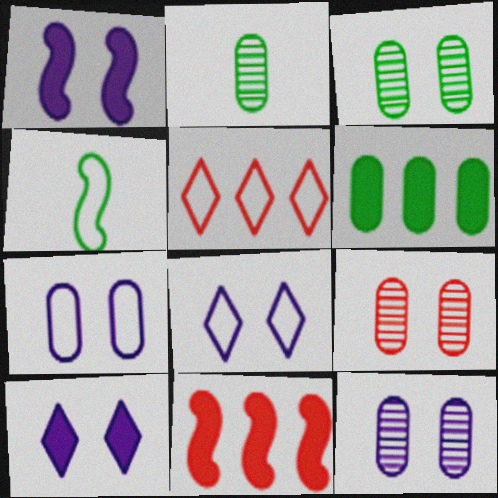[[1, 2, 5], 
[1, 8, 12], 
[2, 8, 11], 
[3, 9, 12], 
[4, 5, 7]]